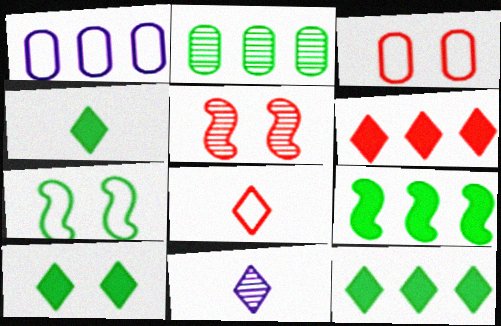[[1, 4, 5], 
[1, 7, 8], 
[2, 4, 7], 
[2, 5, 11], 
[3, 9, 11], 
[4, 8, 11], 
[4, 10, 12]]